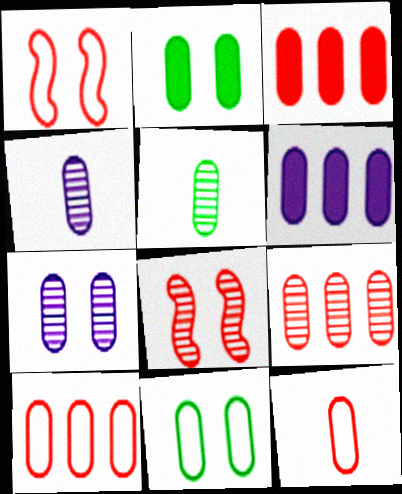[[2, 4, 10], 
[3, 4, 11], 
[3, 9, 10], 
[5, 7, 9]]